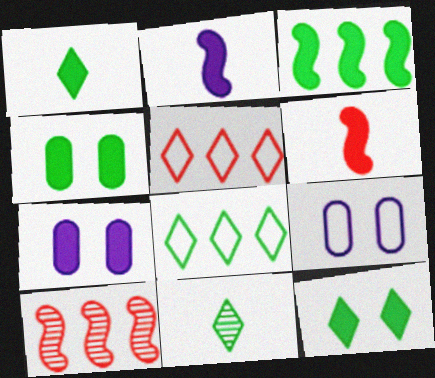[[1, 3, 4], 
[1, 9, 10], 
[8, 11, 12]]